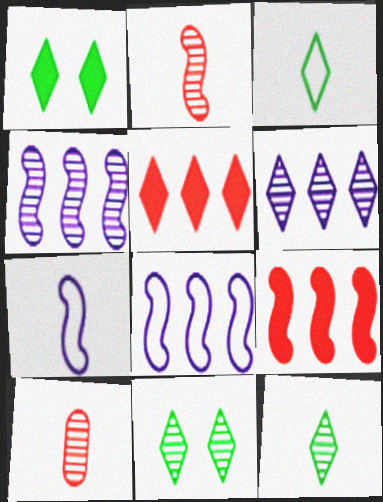[[1, 8, 10], 
[4, 10, 11]]